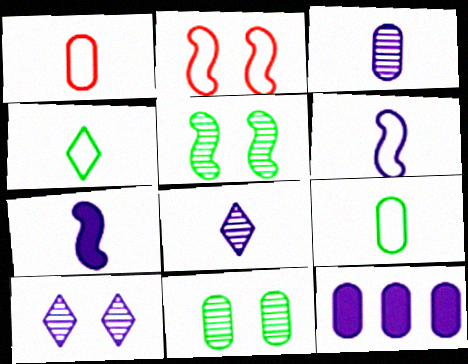[[1, 4, 6], 
[1, 11, 12], 
[6, 10, 12]]